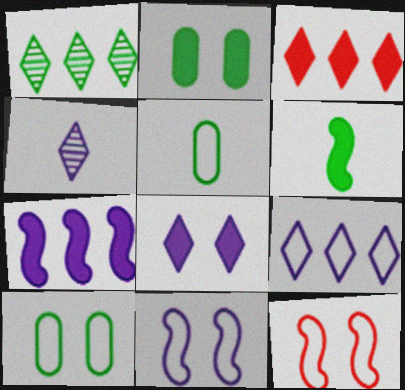[[1, 3, 9], 
[1, 6, 10], 
[4, 8, 9], 
[5, 9, 12]]